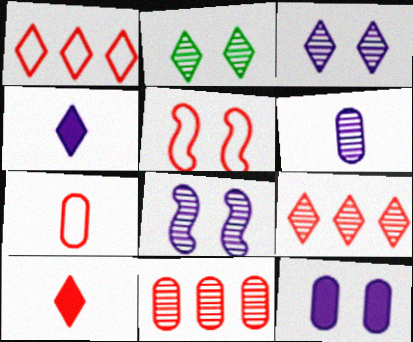[[1, 2, 4], 
[1, 5, 7], 
[2, 5, 12], 
[5, 10, 11]]